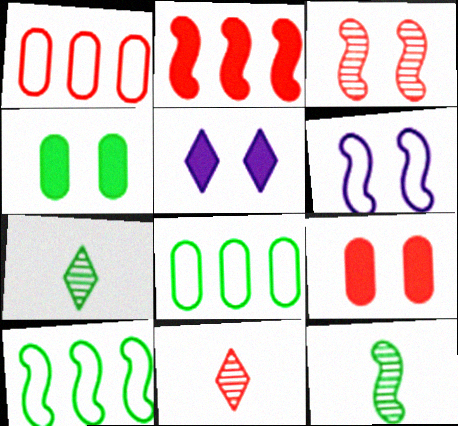[[1, 5, 12], 
[2, 6, 12], 
[4, 7, 10]]